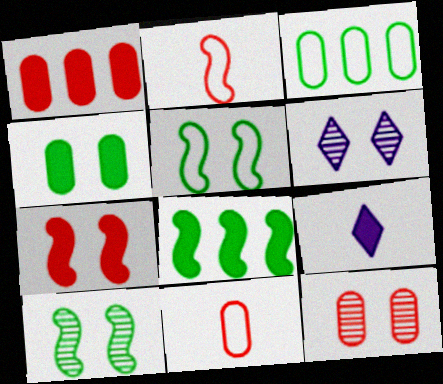[[1, 11, 12], 
[6, 8, 11], 
[6, 10, 12]]